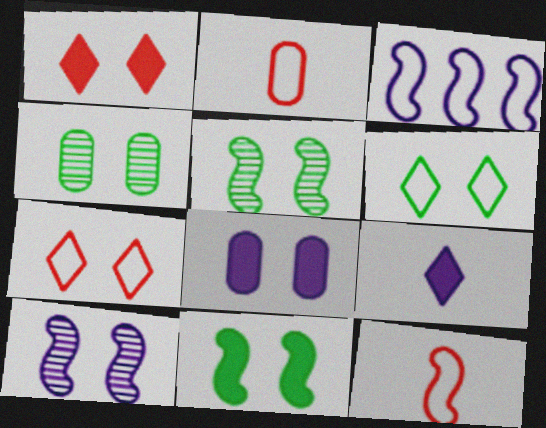[[1, 8, 11], 
[2, 3, 6], 
[4, 6, 11], 
[5, 7, 8]]